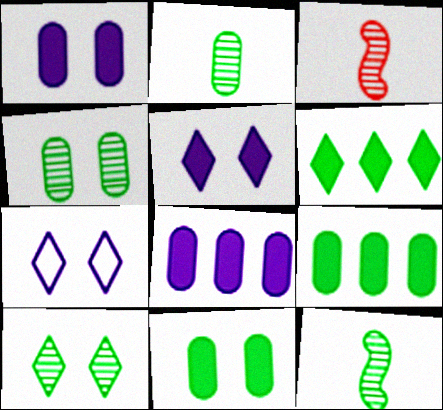[[3, 7, 9]]